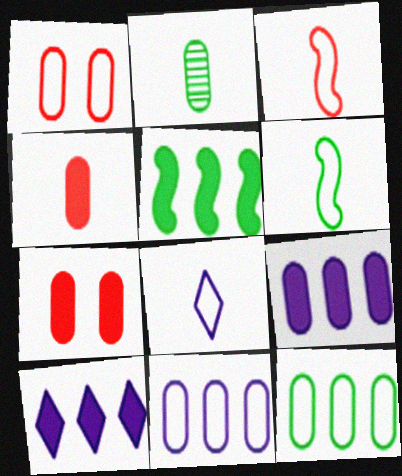[[1, 2, 9], 
[2, 7, 11]]